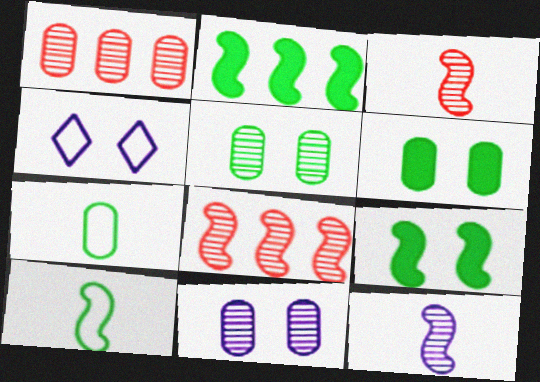[]